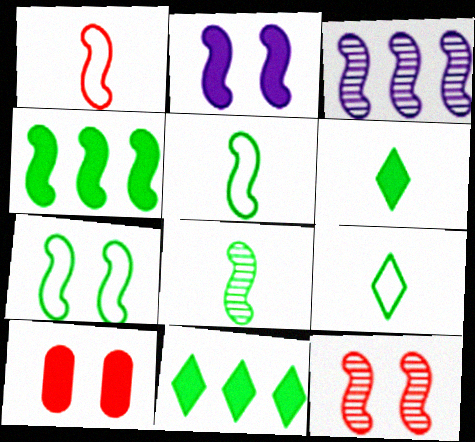[[2, 7, 12], 
[3, 8, 12], 
[3, 9, 10], 
[4, 7, 8]]